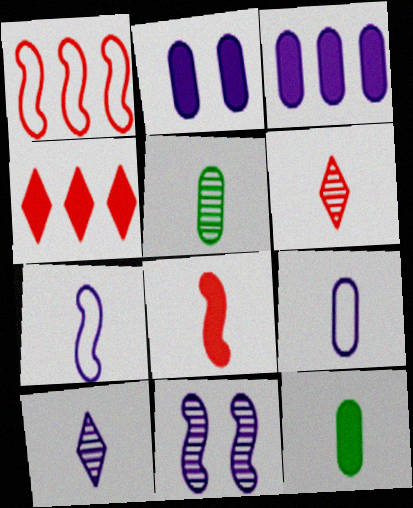[[6, 7, 12]]